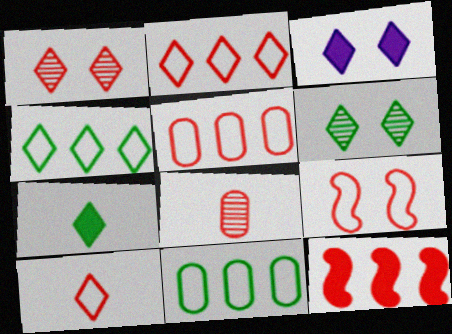[[4, 6, 7], 
[5, 9, 10]]